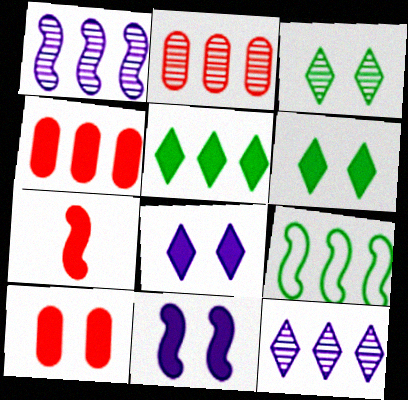[[4, 9, 12], 
[6, 10, 11]]